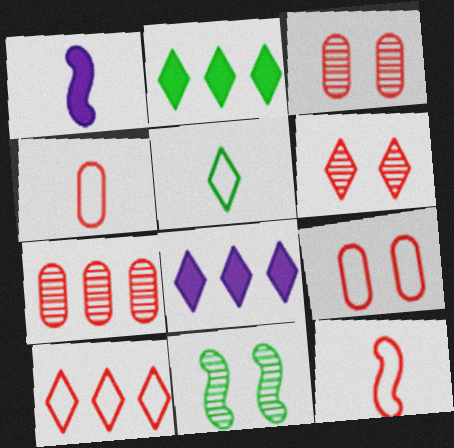[[4, 8, 11], 
[5, 6, 8], 
[9, 10, 12]]